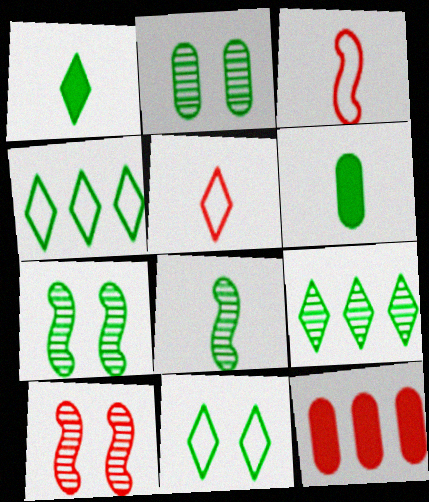[[1, 9, 11], 
[2, 8, 9], 
[4, 6, 7], 
[5, 10, 12]]